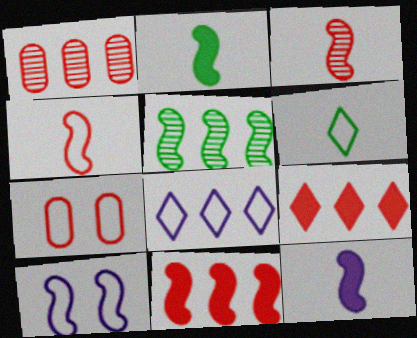[[3, 7, 9]]